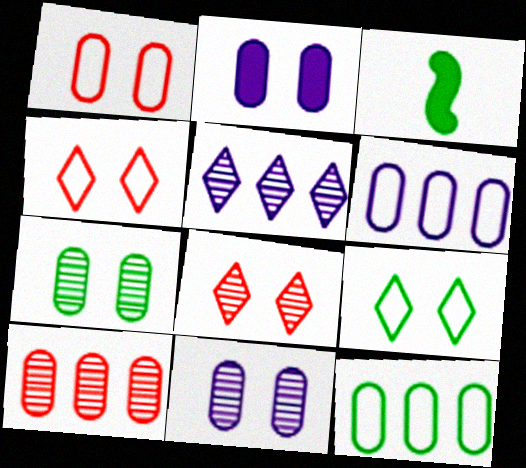[[1, 2, 7], 
[1, 3, 5], 
[3, 6, 8]]